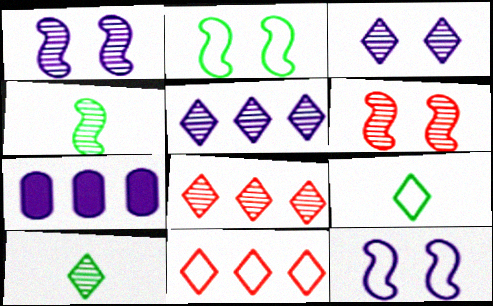[[3, 8, 10], 
[6, 7, 9]]